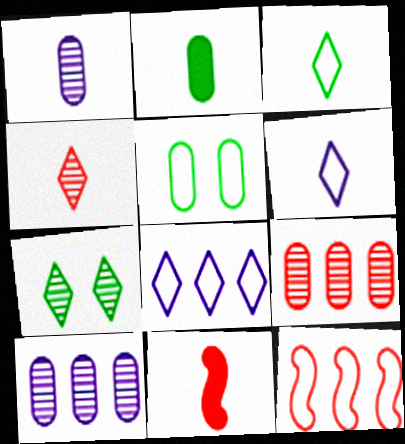[[1, 3, 11], 
[5, 6, 12]]